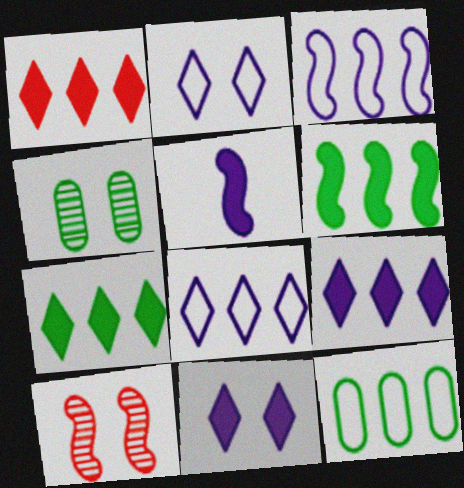[[1, 7, 9]]